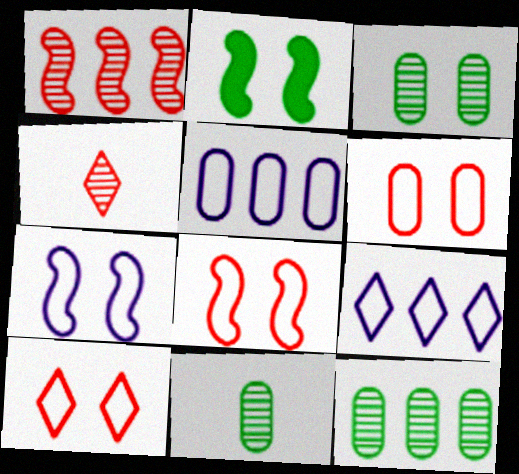[[2, 4, 5], 
[3, 11, 12], 
[6, 8, 10]]